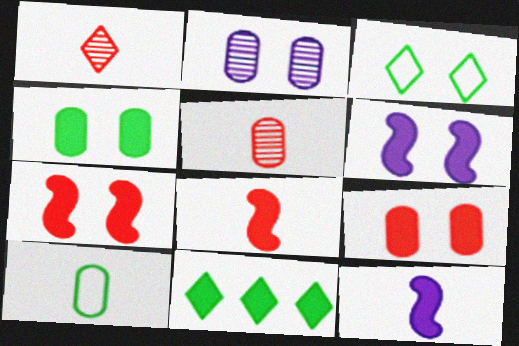[[1, 10, 12], 
[2, 3, 7], 
[9, 11, 12]]